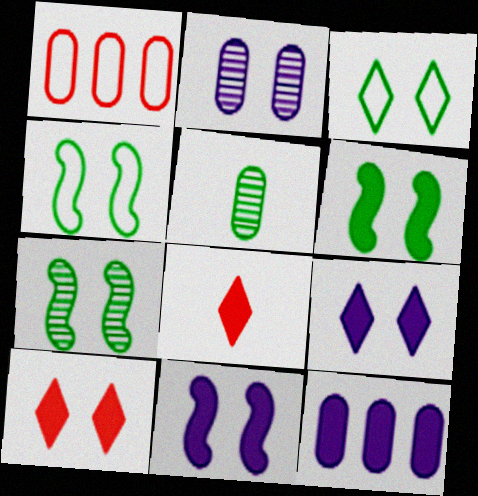[[2, 4, 10], 
[4, 6, 7], 
[6, 8, 12]]